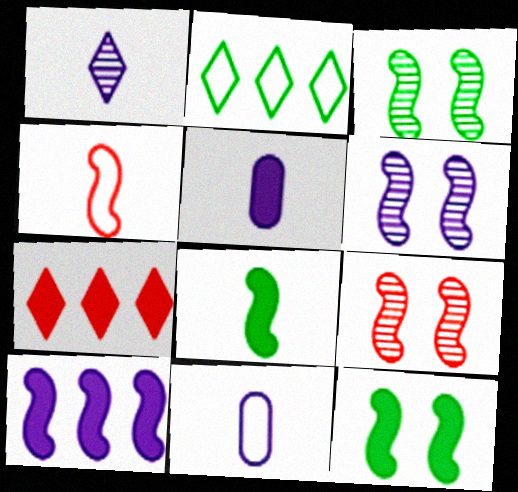[[2, 5, 9], 
[3, 4, 10], 
[3, 6, 9], 
[3, 7, 11], 
[5, 7, 12]]